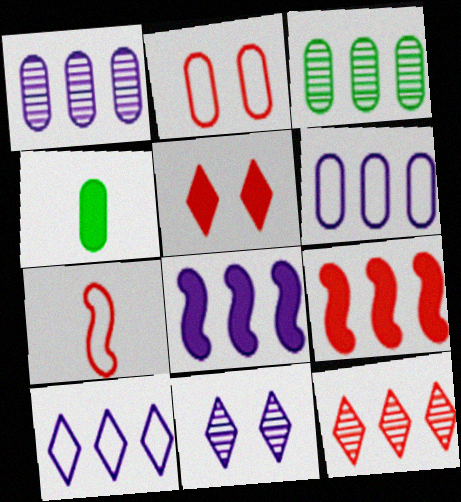[[1, 2, 4], 
[1, 8, 10], 
[3, 9, 10], 
[4, 5, 8]]